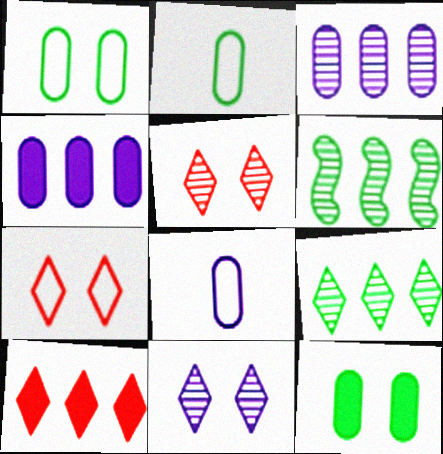[]